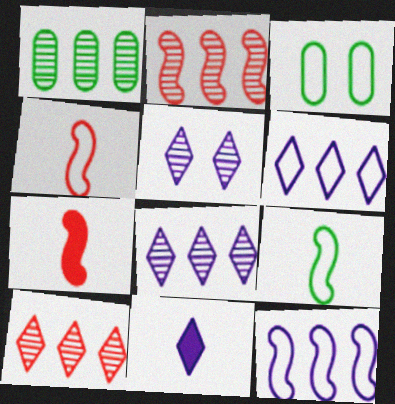[[1, 2, 8], 
[2, 3, 11], 
[3, 4, 6], 
[3, 7, 8], 
[5, 6, 11]]